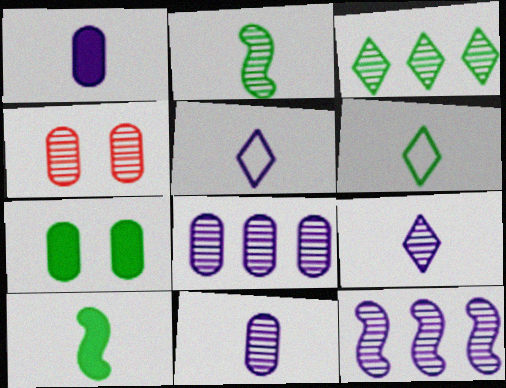[]